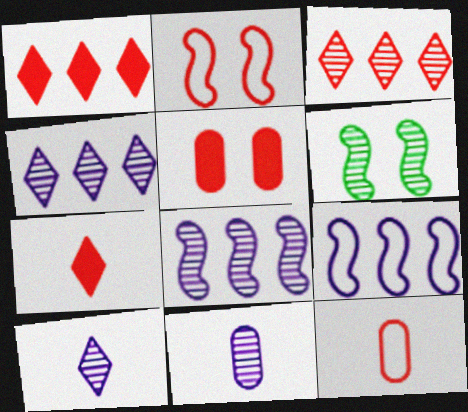[[3, 6, 11]]